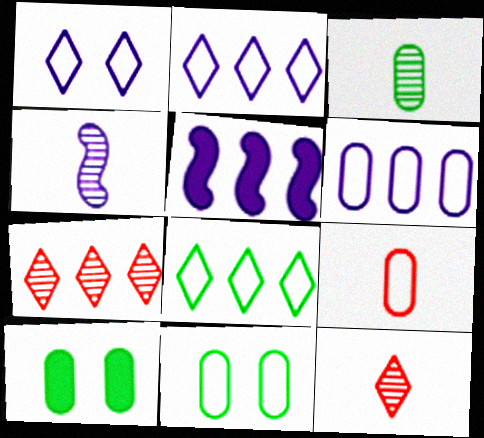[[3, 4, 12], 
[5, 11, 12], 
[6, 9, 11]]